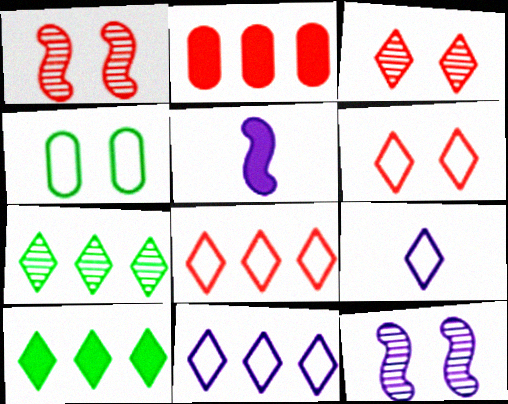[[3, 9, 10]]